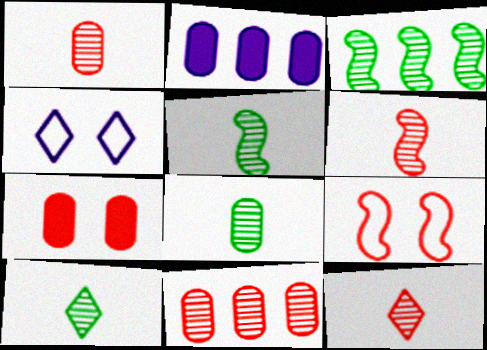[[1, 6, 12], 
[2, 9, 10], 
[5, 8, 10]]